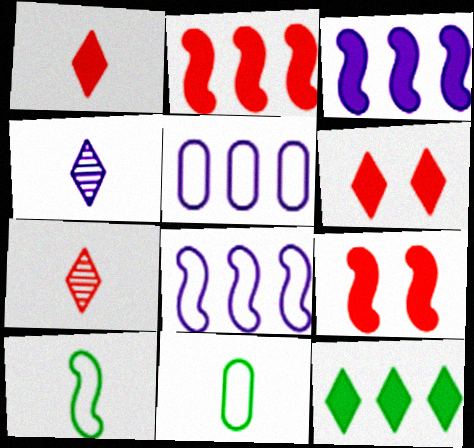[]